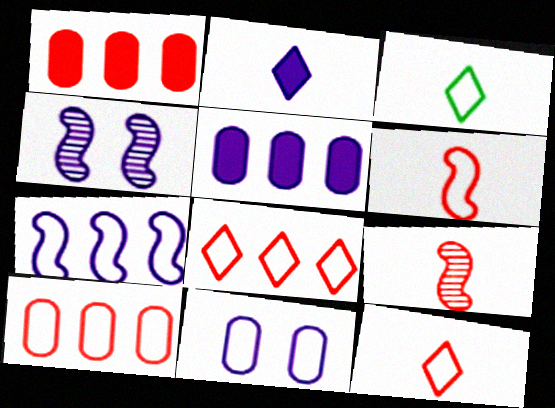[[1, 3, 4]]